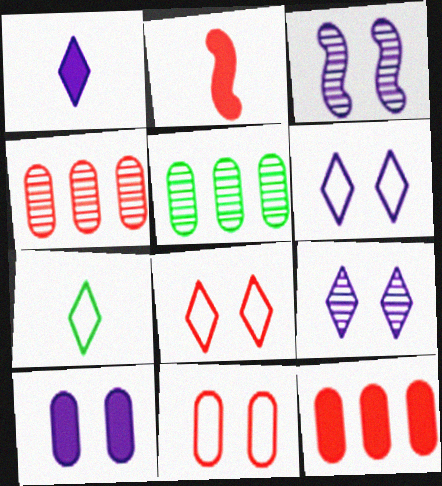[[2, 4, 8], 
[2, 5, 6], 
[3, 6, 10], 
[3, 7, 12]]